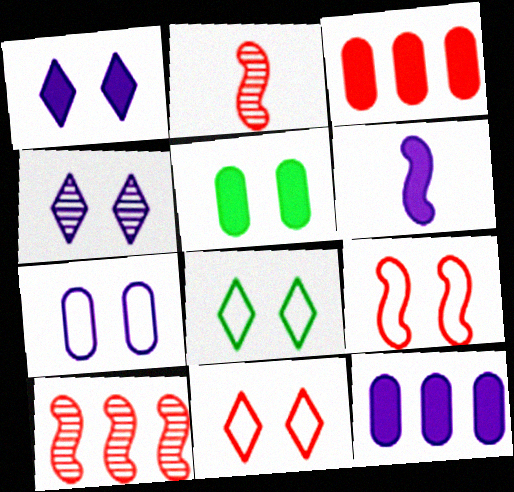[[1, 6, 12], 
[2, 3, 11], 
[2, 8, 12], 
[4, 5, 9], 
[7, 8, 9]]